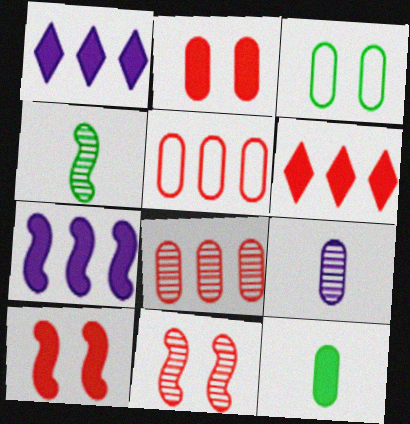[[1, 10, 12]]